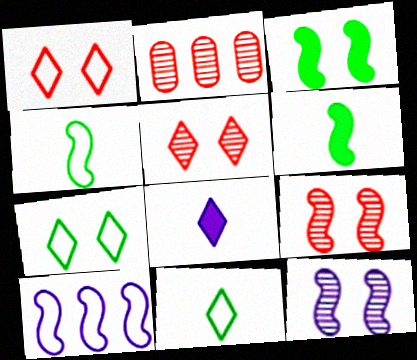[[6, 9, 10]]